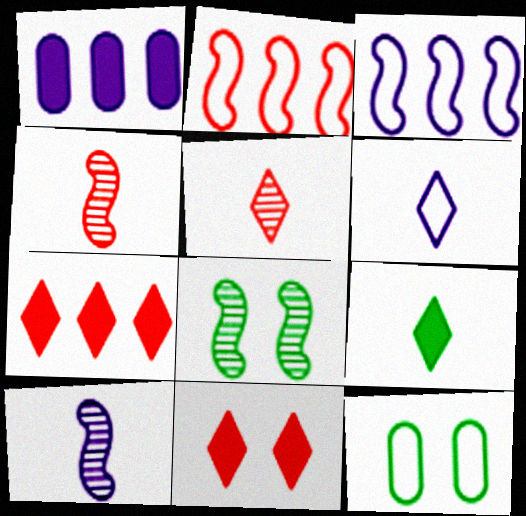[[2, 6, 12], 
[5, 6, 9], 
[7, 10, 12]]